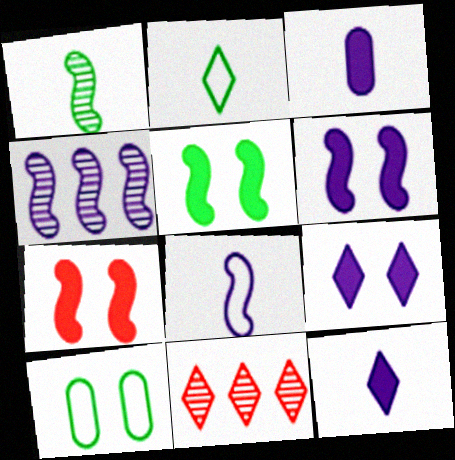[[2, 9, 11], 
[4, 6, 8], 
[5, 6, 7]]